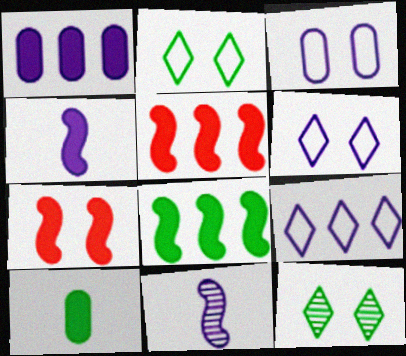[[1, 6, 11], 
[3, 7, 12], 
[4, 7, 8]]